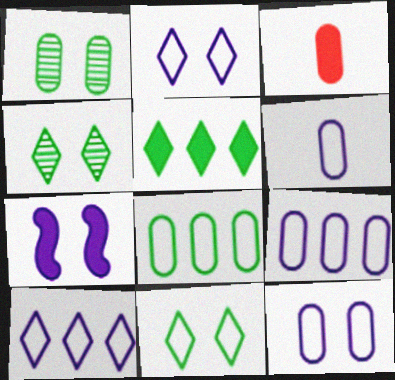[[1, 3, 9], 
[3, 5, 7], 
[6, 9, 12]]